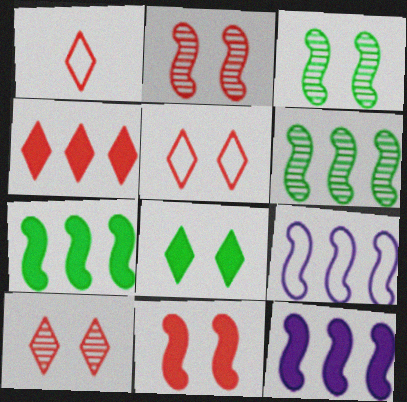[[1, 4, 10]]